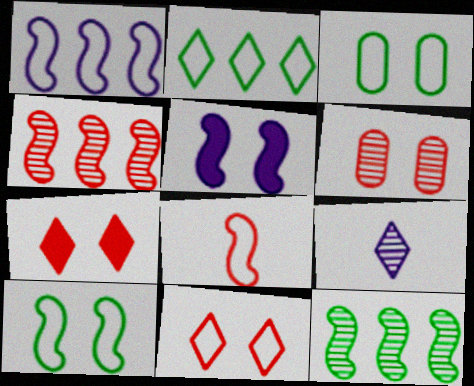[[1, 8, 10], 
[2, 7, 9], 
[5, 8, 12], 
[6, 9, 12]]